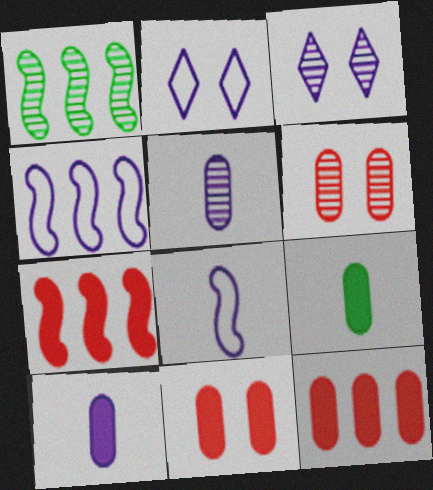[[1, 4, 7], 
[3, 4, 10]]